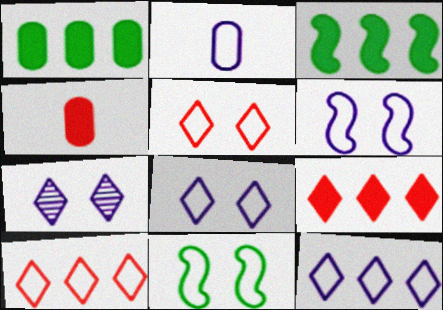[[2, 6, 12], 
[2, 10, 11]]